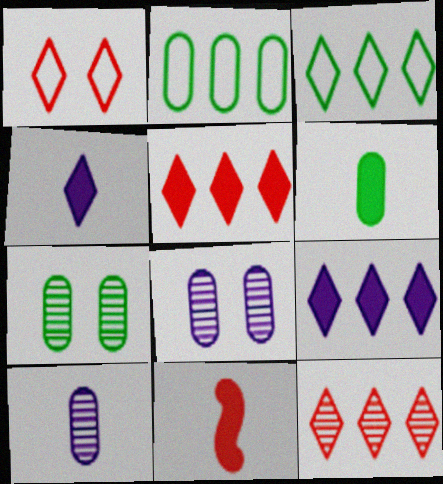[[2, 6, 7], 
[3, 8, 11], 
[3, 9, 12], 
[4, 6, 11]]